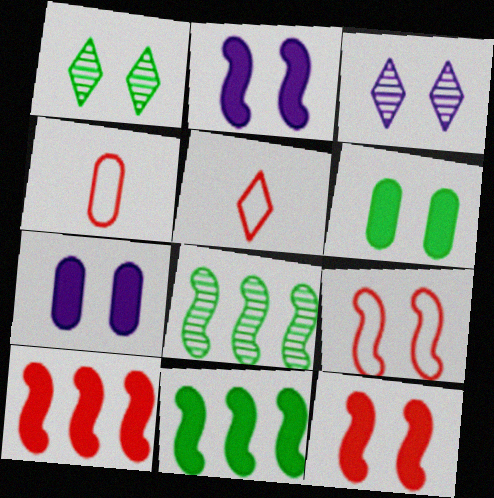[[1, 7, 9], 
[3, 4, 11], 
[3, 6, 9], 
[5, 7, 8]]